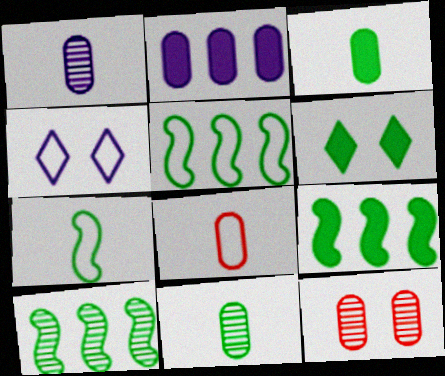[[1, 3, 8], 
[3, 6, 9], 
[4, 5, 8], 
[5, 6, 11], 
[5, 9, 10]]